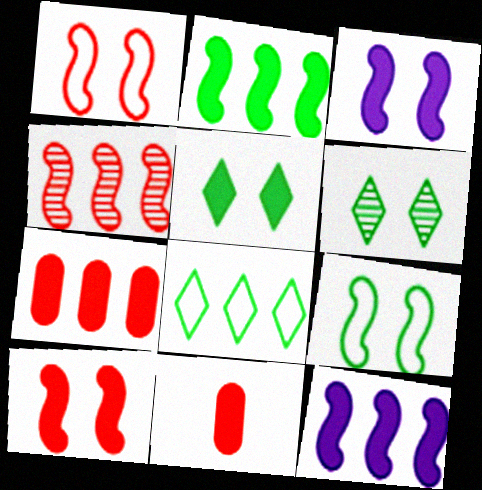[[5, 11, 12]]